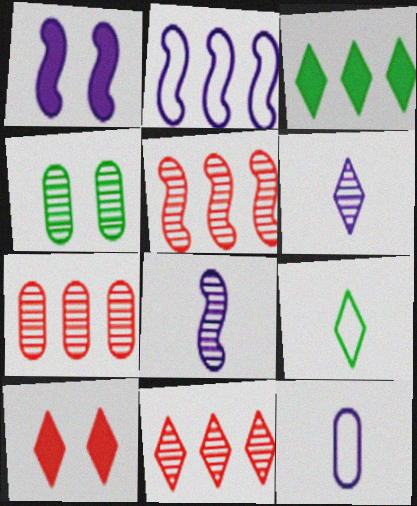[[1, 2, 8], 
[1, 7, 9], 
[2, 3, 7], 
[4, 5, 6], 
[4, 8, 11], 
[5, 7, 11]]